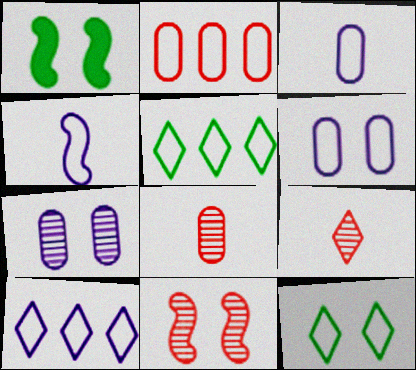[[1, 8, 10], 
[2, 4, 12], 
[4, 6, 10]]